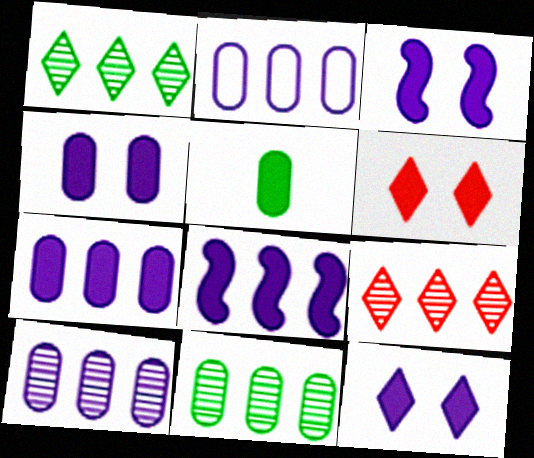[[2, 7, 10], 
[3, 4, 12], 
[5, 6, 8]]